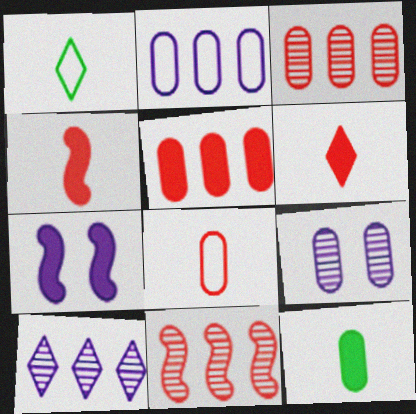[[1, 3, 7]]